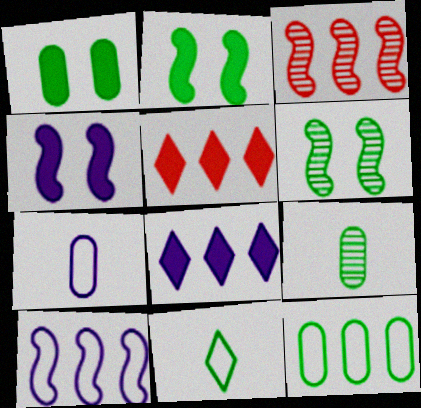[[1, 9, 12], 
[3, 8, 12], 
[5, 6, 7]]